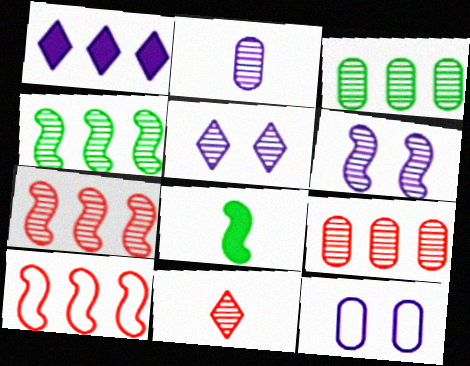[[1, 3, 10], 
[3, 6, 11], 
[6, 8, 10]]